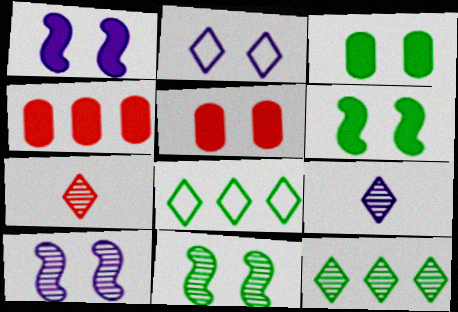[[2, 5, 11]]